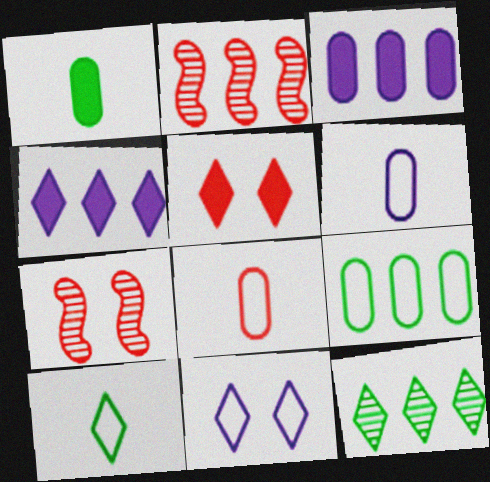[[1, 2, 11], 
[2, 4, 9], 
[2, 5, 8], 
[3, 7, 10]]